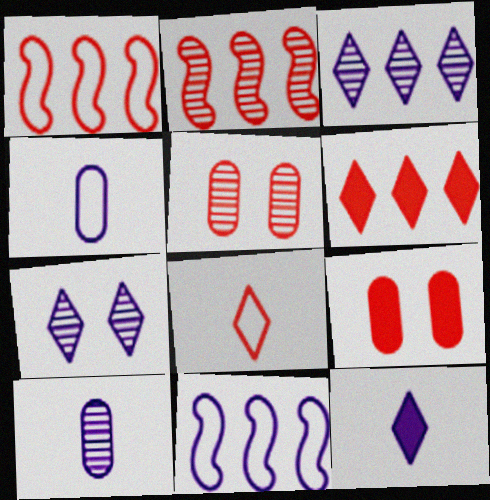[[2, 8, 9]]